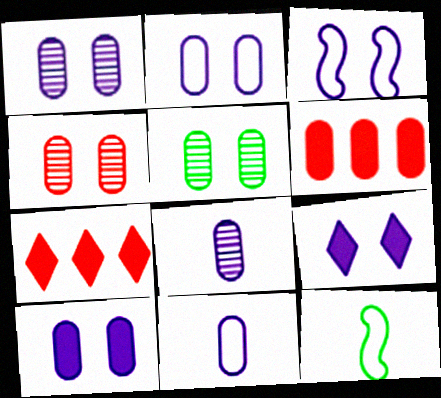[[1, 2, 10], 
[1, 3, 9], 
[1, 4, 5], 
[1, 7, 12], 
[5, 6, 11]]